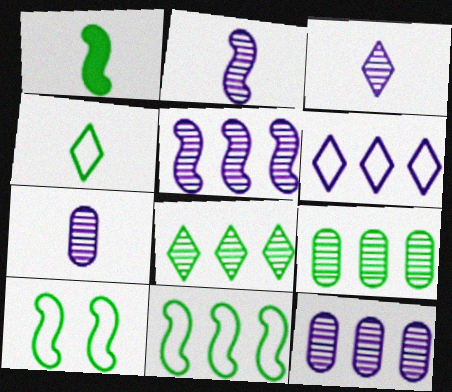[[2, 3, 7]]